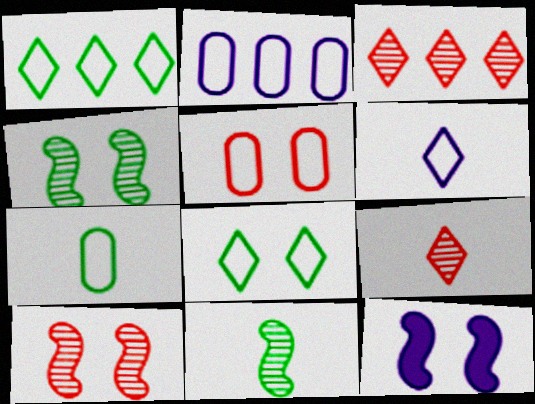[[2, 5, 7], 
[3, 7, 12]]